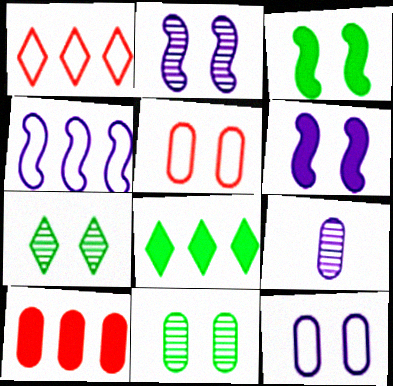[[1, 3, 9], 
[5, 6, 7]]